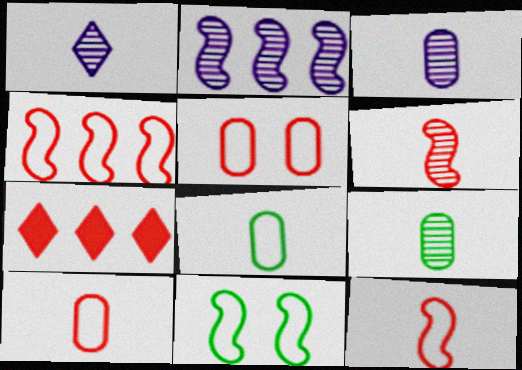[[1, 6, 9], 
[3, 7, 11], 
[5, 6, 7]]